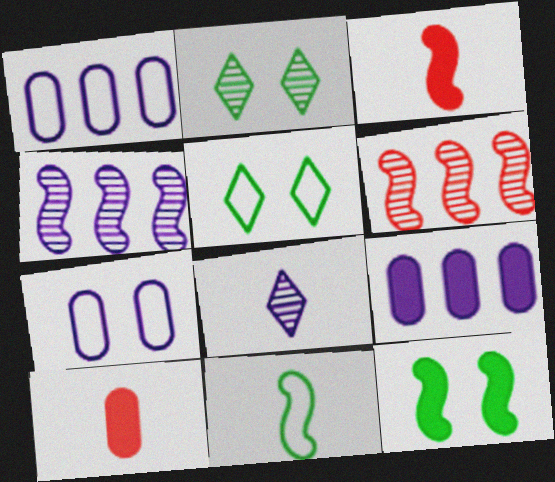[[1, 2, 3], 
[4, 5, 10], 
[8, 10, 11]]